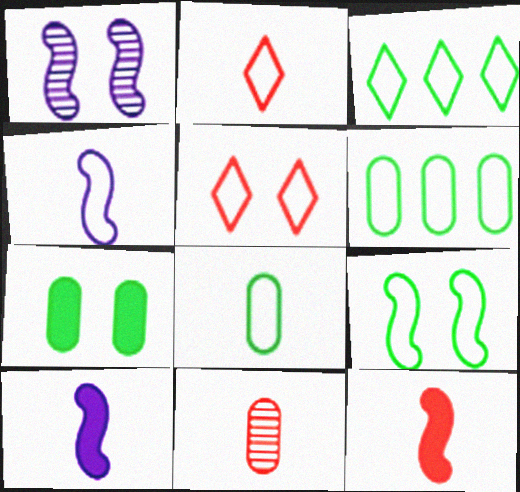[[1, 5, 7], 
[2, 4, 8], 
[2, 11, 12], 
[3, 8, 9], 
[4, 5, 6]]